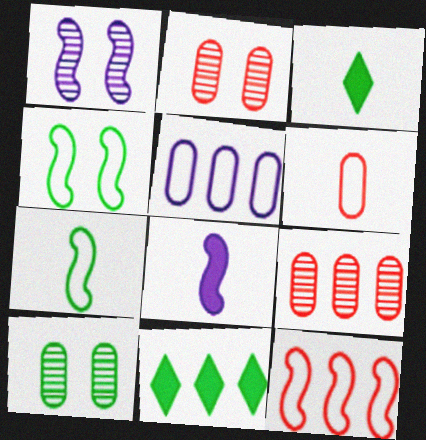[[1, 6, 11], 
[7, 10, 11]]